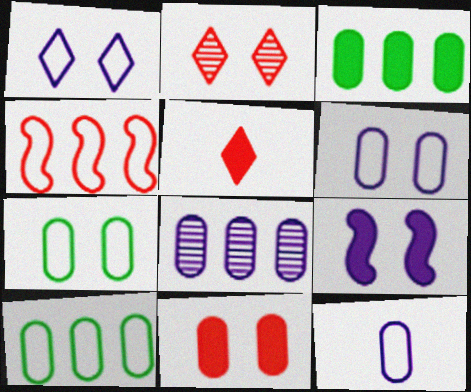[[2, 7, 9], 
[3, 5, 9]]